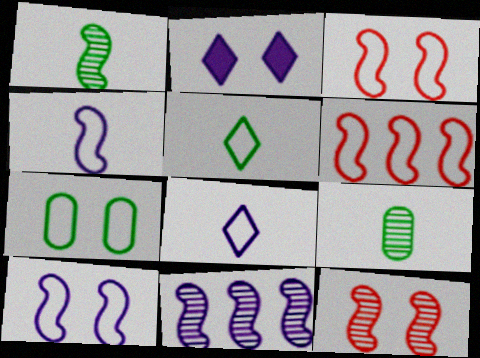[[1, 11, 12], 
[2, 6, 9], 
[2, 7, 12], 
[6, 7, 8]]